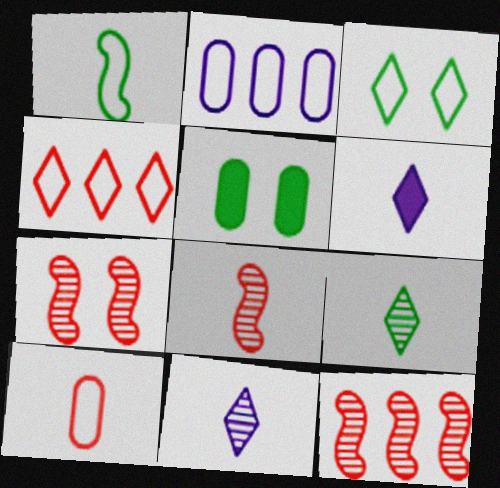[[7, 8, 12]]